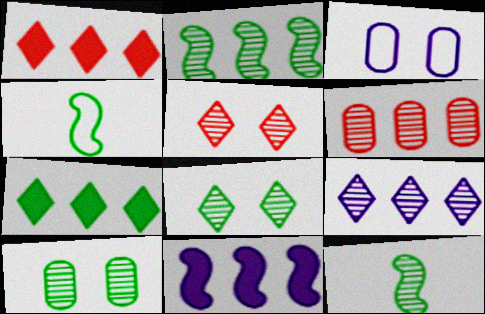[[1, 3, 12], 
[2, 6, 9], 
[4, 7, 10]]